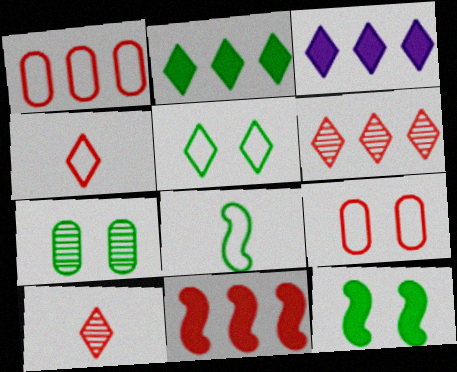[[1, 6, 11], 
[2, 7, 8], 
[3, 5, 10], 
[5, 7, 12], 
[9, 10, 11]]